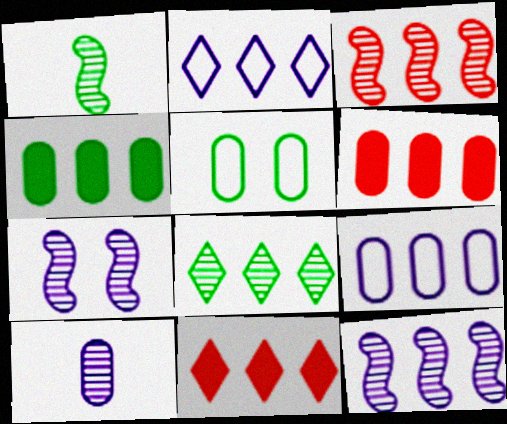[[1, 3, 7], 
[2, 3, 4], 
[2, 8, 11], 
[5, 6, 10]]